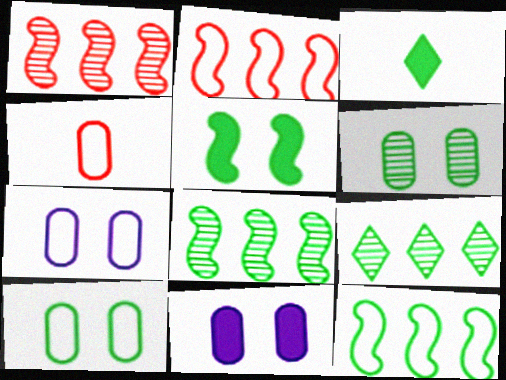[[1, 3, 7], 
[3, 6, 12], 
[3, 8, 10]]